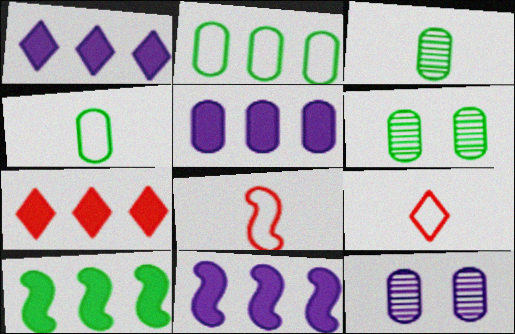[[1, 5, 11], 
[1, 6, 8], 
[5, 7, 10], 
[6, 9, 11], 
[9, 10, 12]]